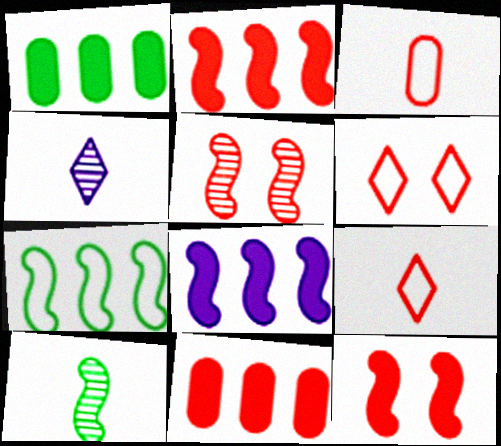[[5, 9, 11]]